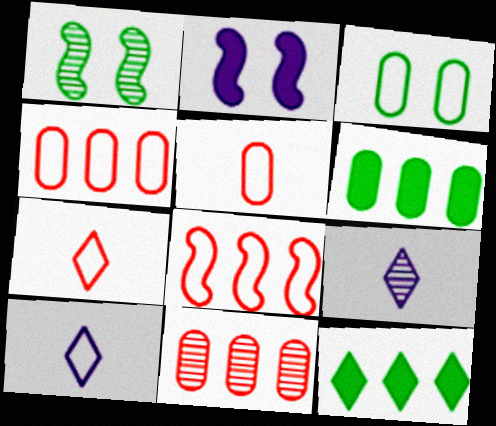[[1, 9, 11], 
[3, 8, 10]]